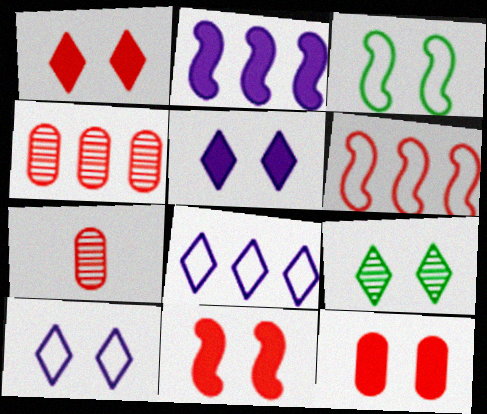[[1, 6, 7], 
[1, 9, 10], 
[1, 11, 12]]